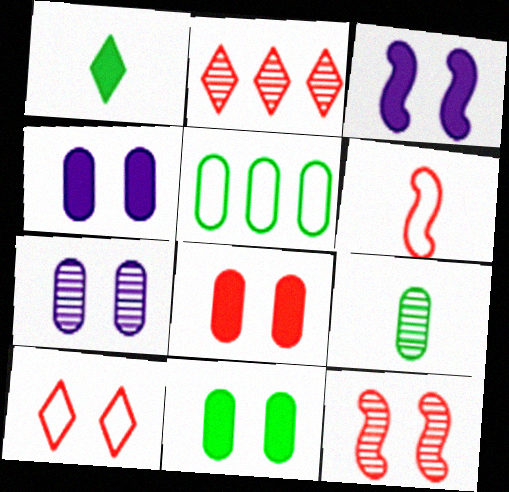[[2, 6, 8], 
[4, 8, 11], 
[5, 9, 11], 
[8, 10, 12]]